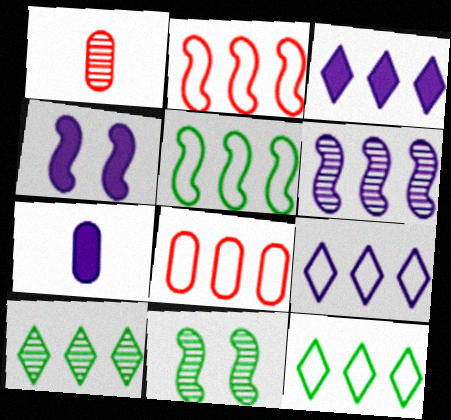[[1, 4, 12], 
[3, 4, 7], 
[5, 8, 9]]